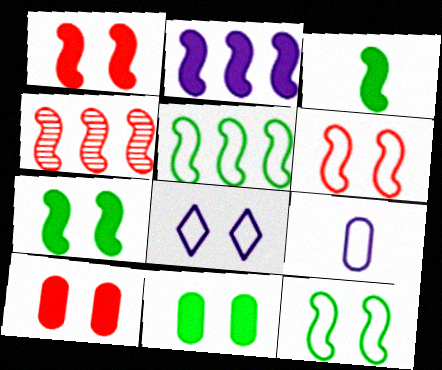[[1, 2, 3], 
[2, 4, 5]]